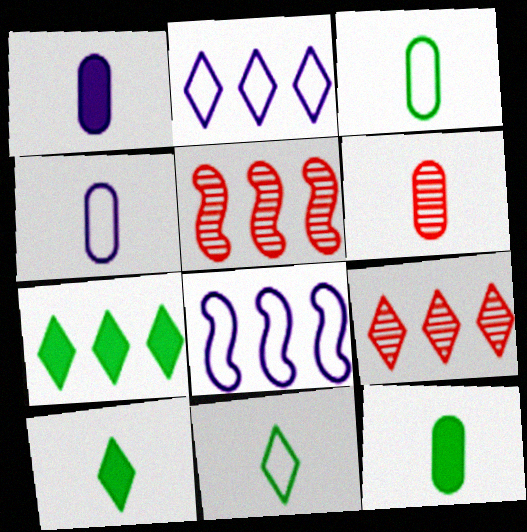[[1, 3, 6], 
[2, 7, 9], 
[4, 6, 12]]